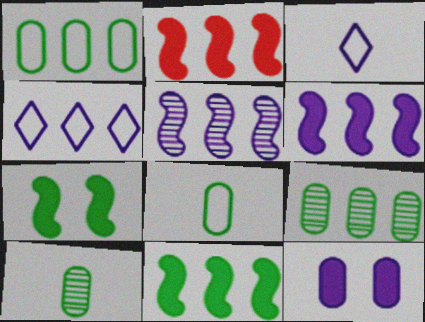[[2, 4, 9], 
[2, 6, 11], 
[3, 5, 12]]